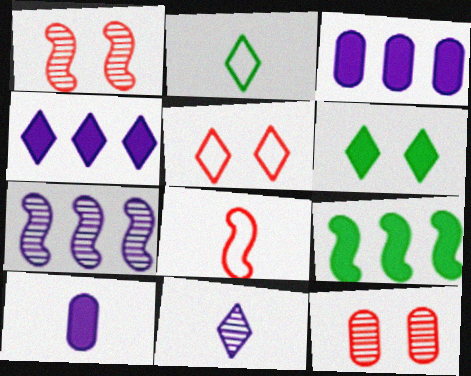[[1, 2, 3]]